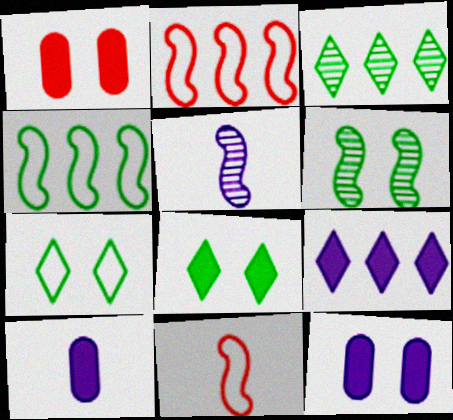[[3, 11, 12]]